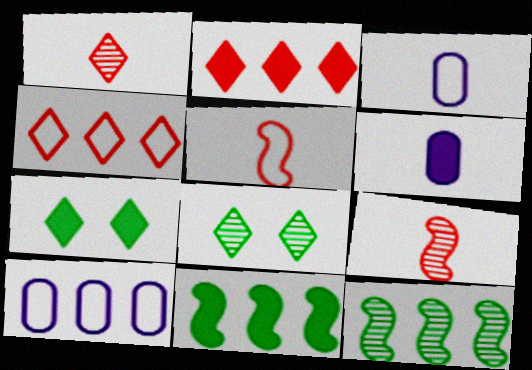[[2, 10, 12], 
[7, 9, 10]]